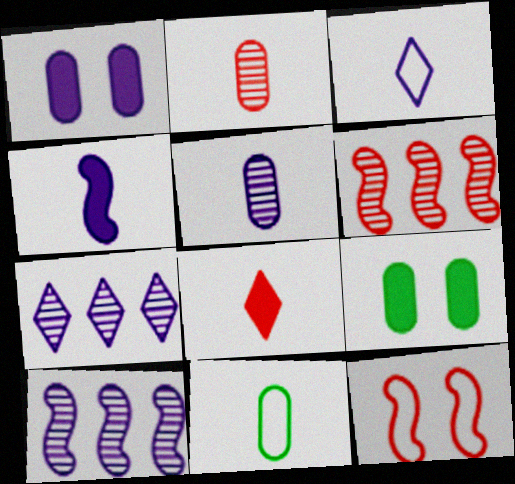[[1, 3, 10], 
[3, 4, 5], 
[3, 6, 9]]